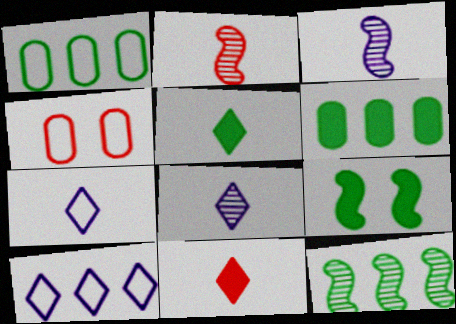[[5, 6, 9]]